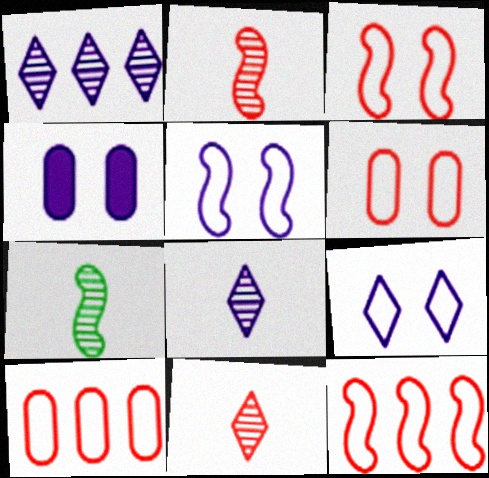[]